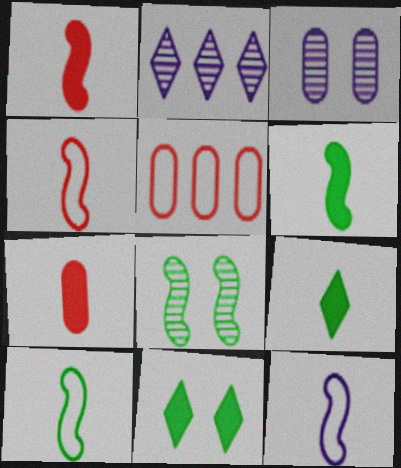[[4, 10, 12]]